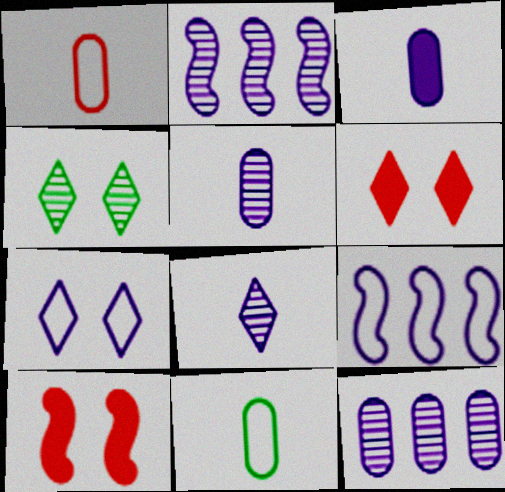[[2, 3, 7], 
[2, 6, 11], 
[4, 6, 7]]